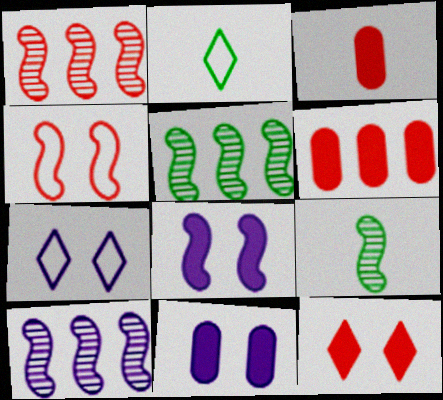[[1, 2, 11], 
[1, 5, 10], 
[3, 5, 7], 
[6, 7, 9]]